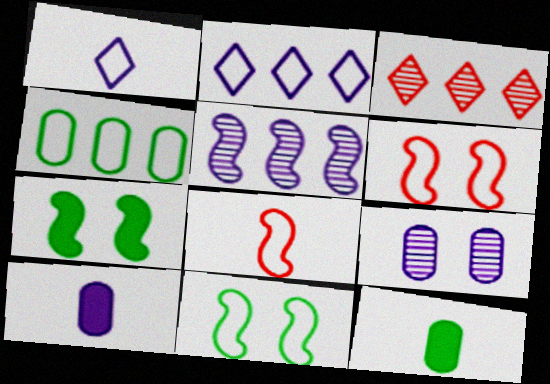[[1, 4, 6], 
[3, 10, 11], 
[5, 7, 8]]